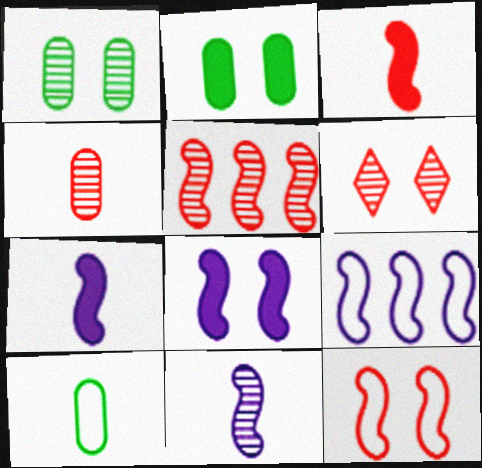[[3, 5, 12], 
[4, 5, 6], 
[8, 9, 11]]